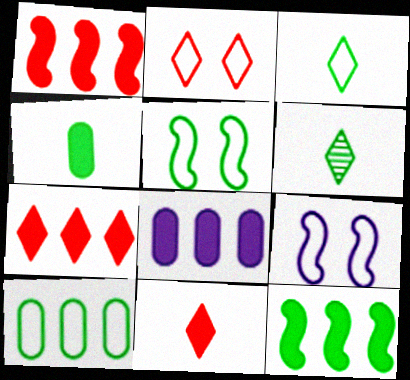[[3, 5, 10], 
[7, 8, 12]]